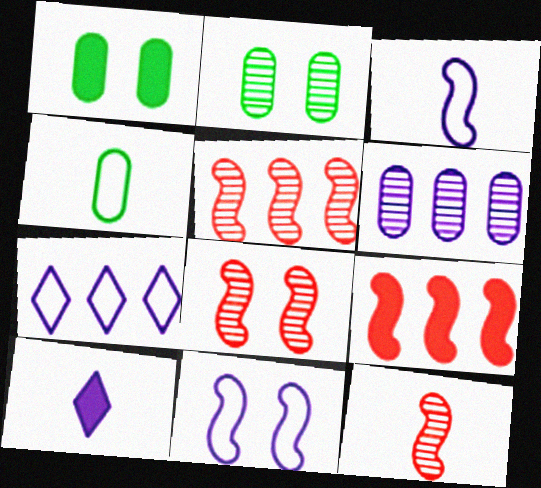[[1, 7, 12], 
[1, 9, 10], 
[4, 10, 12], 
[5, 8, 12], 
[6, 10, 11]]